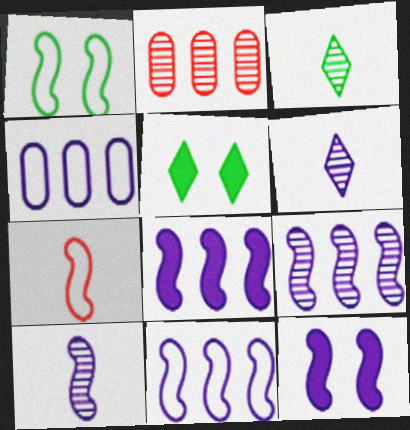[[1, 7, 11], 
[4, 6, 12], 
[8, 9, 11], 
[10, 11, 12]]